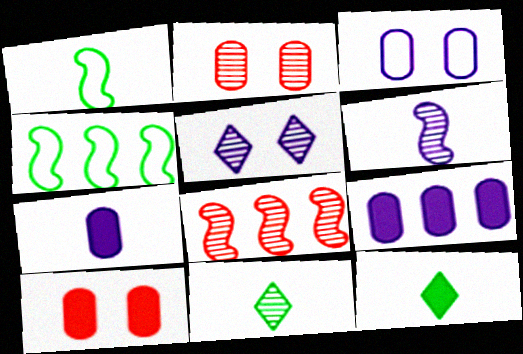[[3, 8, 12]]